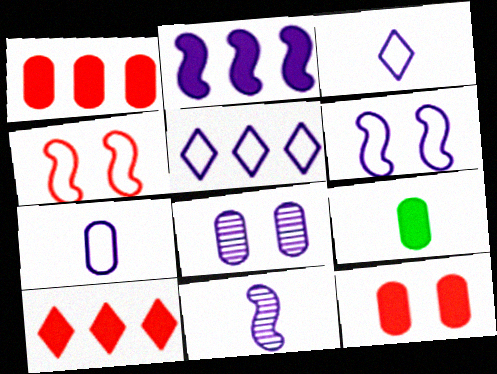[[2, 3, 8], 
[2, 6, 11], 
[5, 6, 7]]